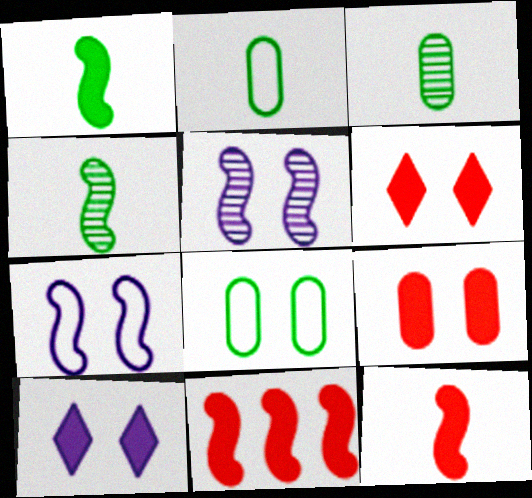[[4, 7, 11], 
[5, 6, 8]]